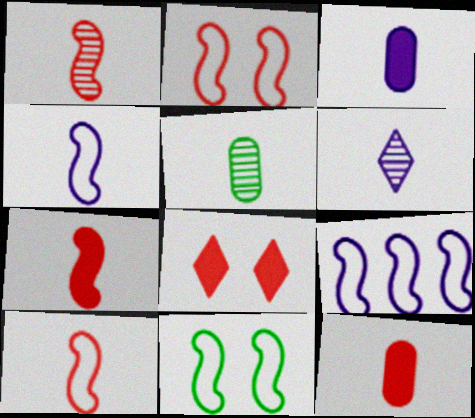[[1, 5, 6], 
[1, 7, 10], 
[3, 4, 6], 
[5, 8, 9], 
[9, 10, 11]]